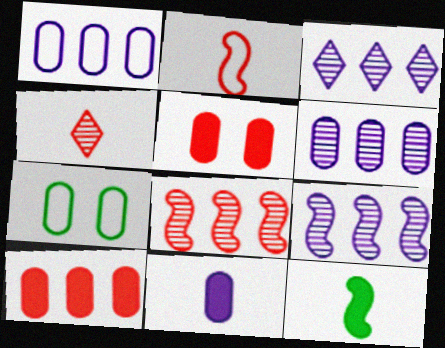[[3, 6, 9]]